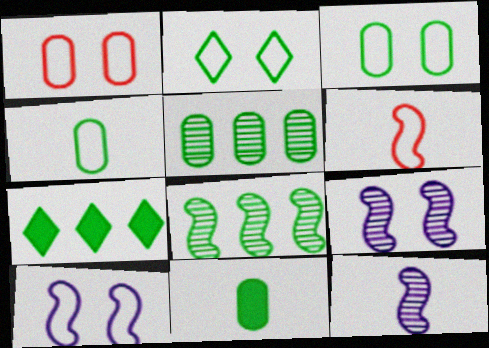[[1, 2, 10], 
[1, 7, 12], 
[2, 8, 11], 
[3, 5, 11]]